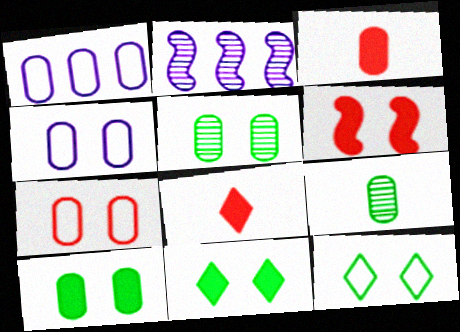[[1, 3, 5], 
[2, 3, 12]]